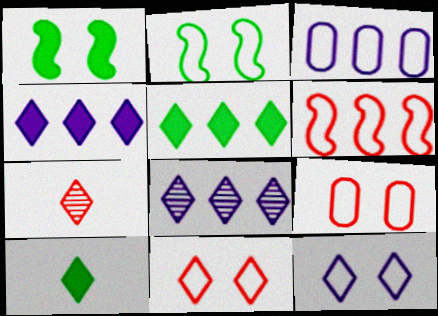[[1, 3, 7], 
[2, 9, 12], 
[5, 7, 12], 
[8, 10, 11]]